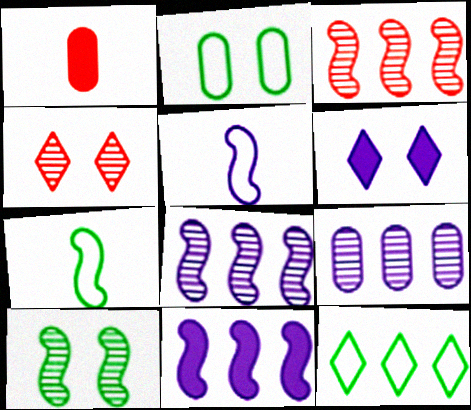[[1, 2, 9], 
[2, 7, 12], 
[5, 6, 9]]